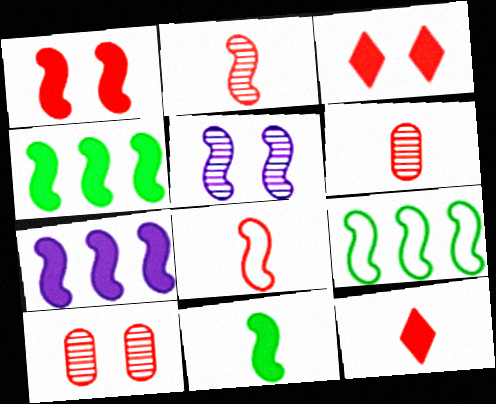[[1, 7, 11], 
[4, 5, 8], 
[6, 8, 12]]